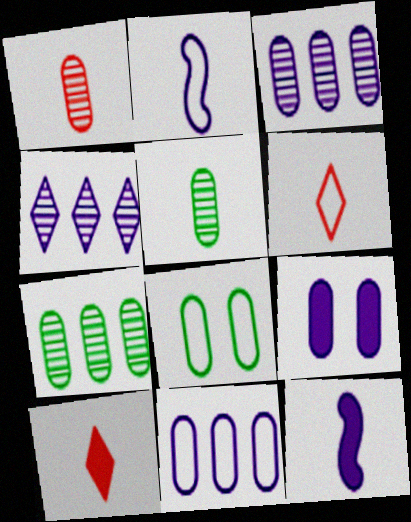[[2, 4, 9], 
[2, 5, 10], 
[5, 6, 12]]